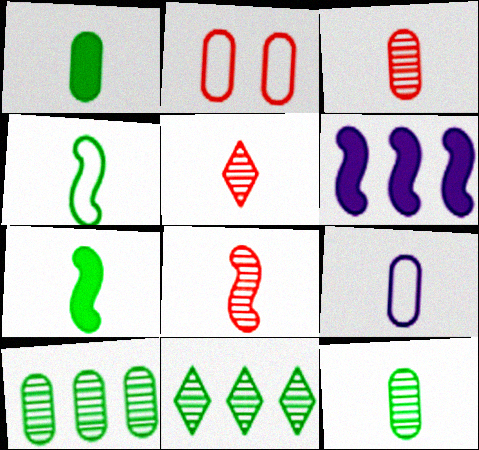[[1, 3, 9], 
[3, 5, 8], 
[5, 7, 9]]